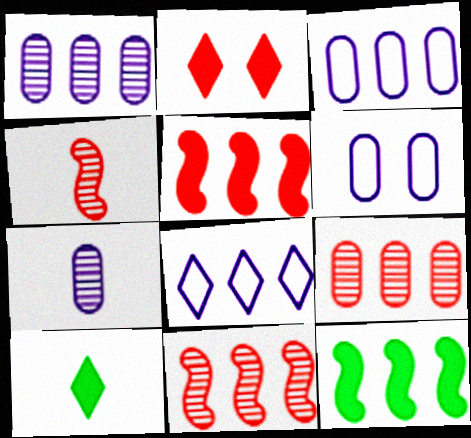[[6, 10, 11], 
[8, 9, 12]]